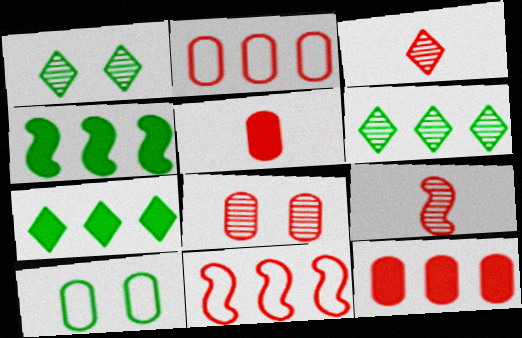[[2, 5, 8]]